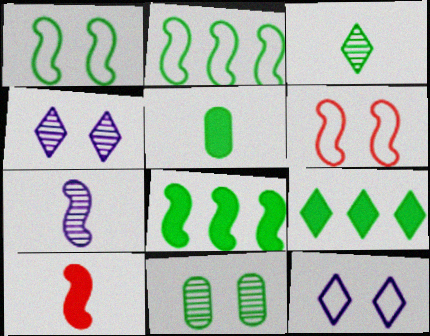[[6, 7, 8]]